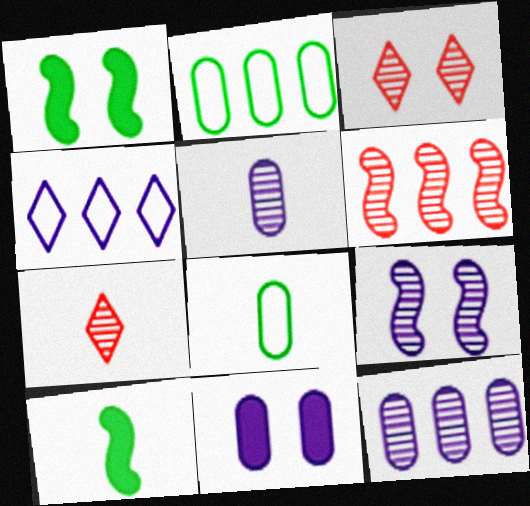[]